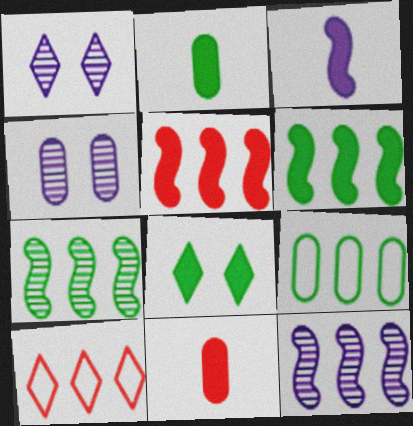[[2, 6, 8], 
[4, 9, 11]]